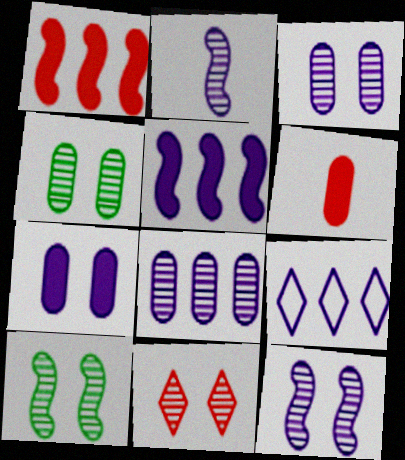[[2, 7, 9], 
[3, 10, 11], 
[4, 11, 12], 
[5, 8, 9], 
[6, 9, 10]]